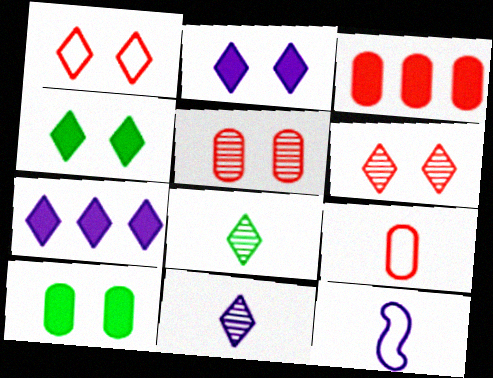[[1, 7, 8], 
[3, 5, 9]]